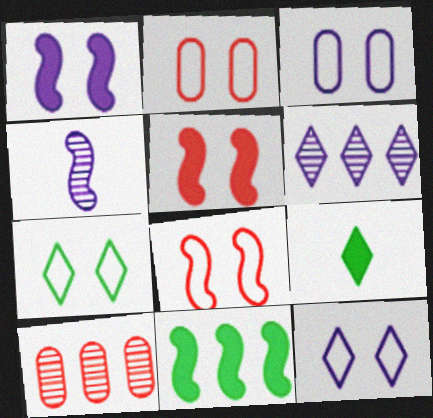[[3, 7, 8], 
[4, 8, 11]]